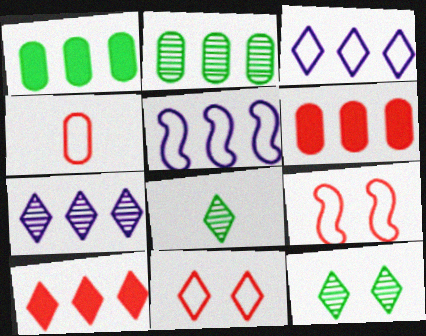[[2, 5, 10]]